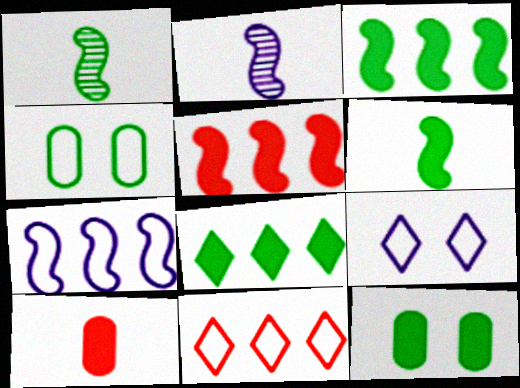[[1, 4, 8], 
[2, 11, 12], 
[6, 8, 12]]